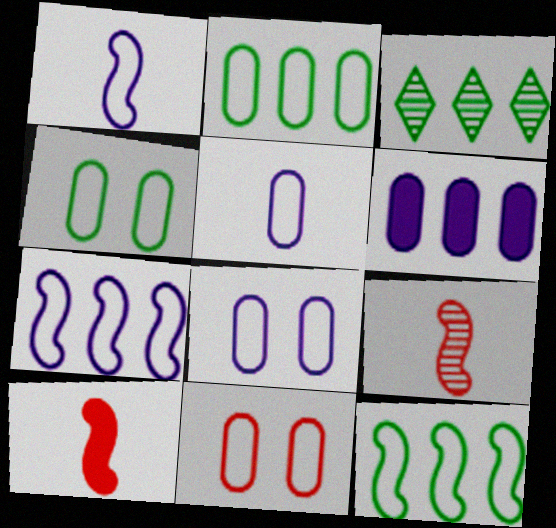[[2, 5, 11], 
[3, 8, 10], 
[4, 8, 11]]